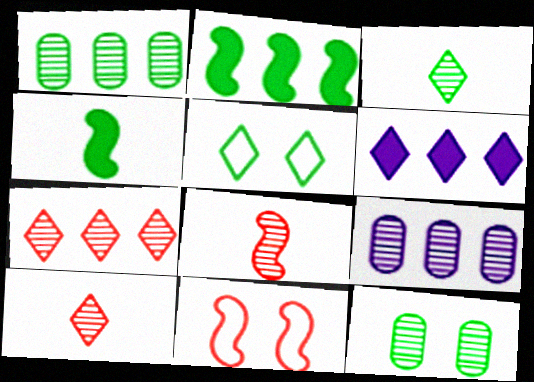[[1, 4, 5], 
[5, 6, 10]]